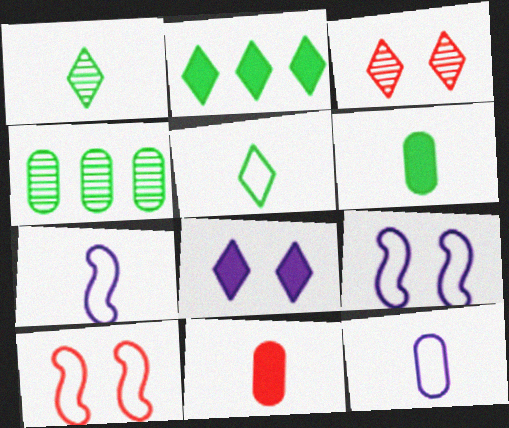[[1, 7, 11]]